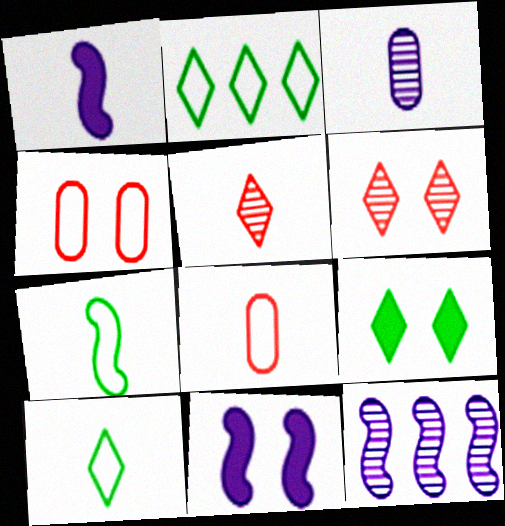[[8, 9, 12]]